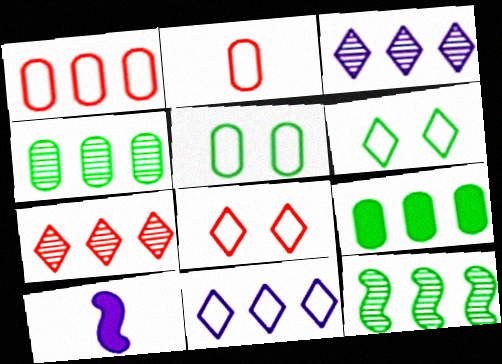[[4, 8, 10], 
[5, 7, 10]]